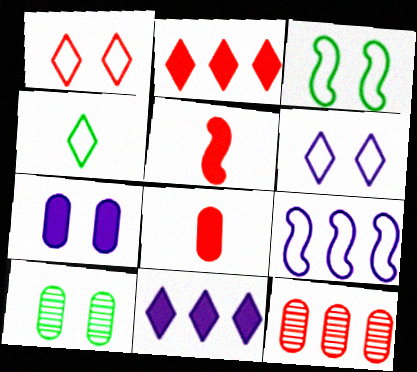[[1, 5, 12]]